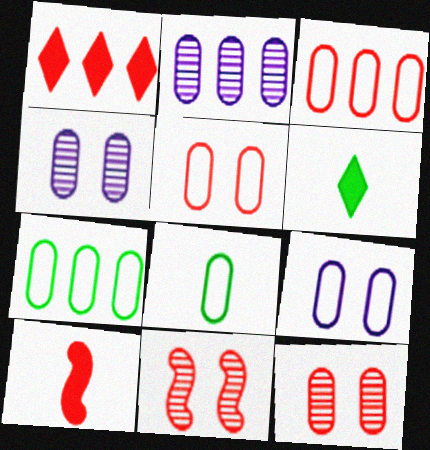[[3, 8, 9]]